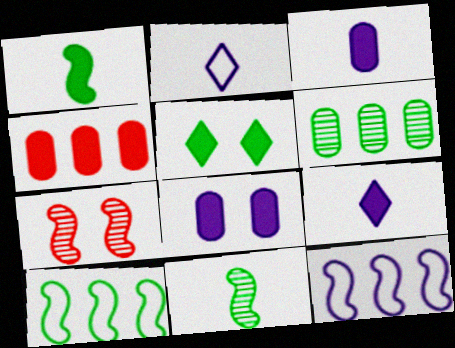[[1, 7, 12]]